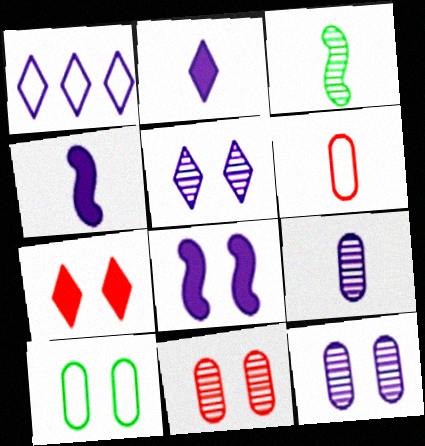[[1, 2, 5], 
[1, 4, 12], 
[1, 8, 9], 
[2, 3, 6]]